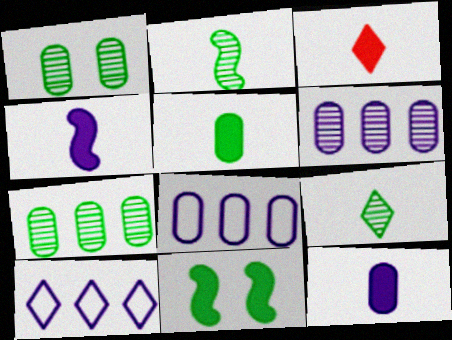[[3, 4, 5]]